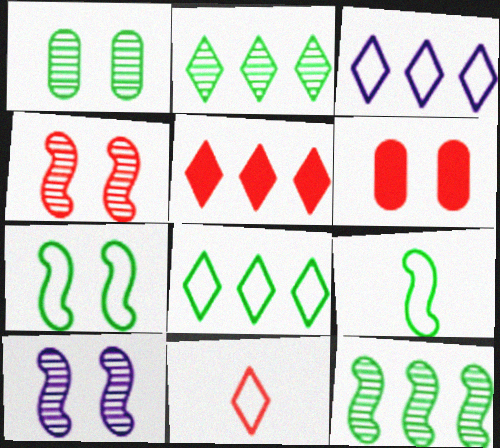[[2, 3, 5]]